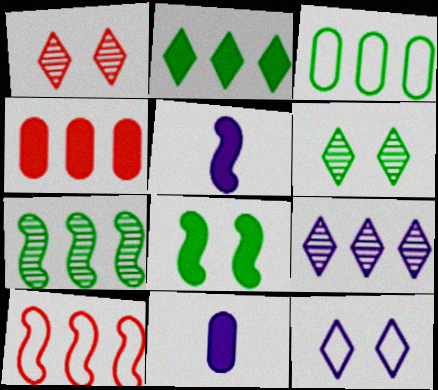[[1, 3, 5], 
[2, 3, 7], 
[6, 10, 11]]